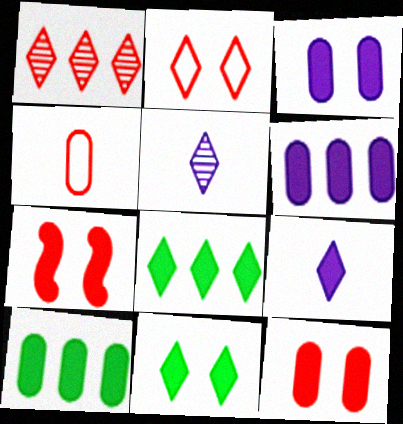[[1, 4, 7], 
[2, 5, 8], 
[3, 7, 11], 
[7, 9, 10]]